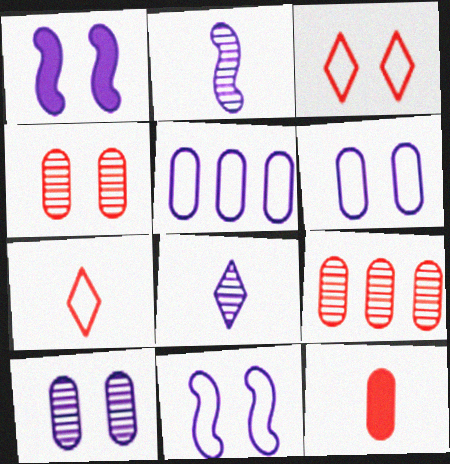[[1, 5, 8]]